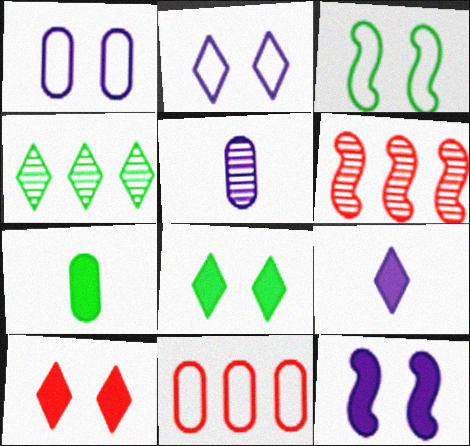[[2, 6, 7], 
[3, 4, 7]]